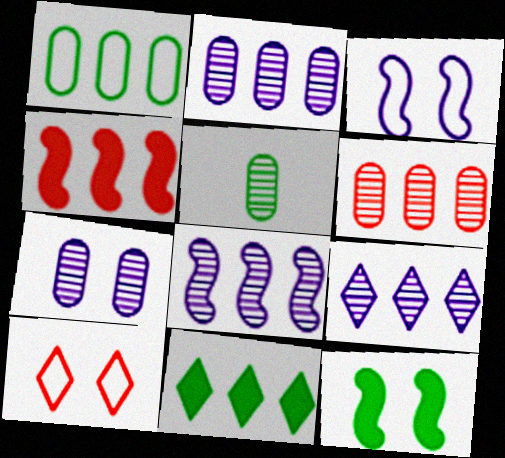[[1, 4, 9], 
[2, 8, 9], 
[5, 6, 7], 
[7, 10, 12]]